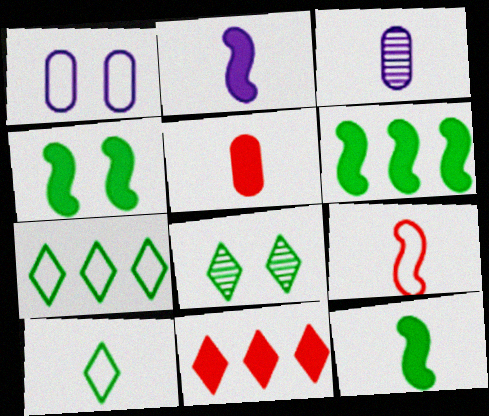[[1, 7, 9], 
[4, 6, 12]]